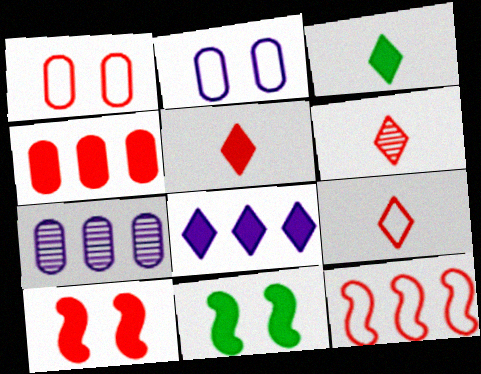[[1, 9, 12], 
[4, 5, 10], 
[5, 6, 9], 
[7, 9, 11]]